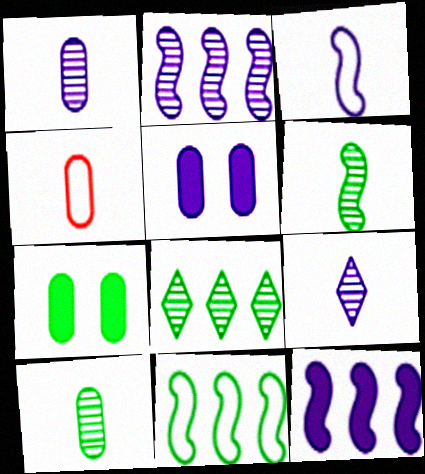[]